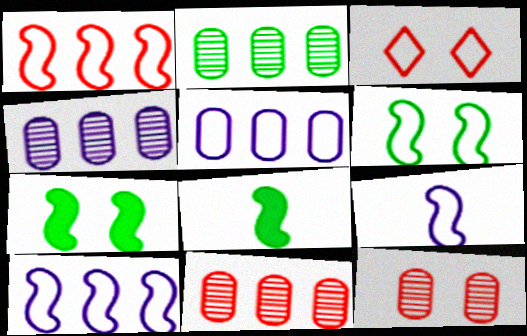[[1, 6, 9], 
[2, 4, 11], 
[3, 4, 8]]